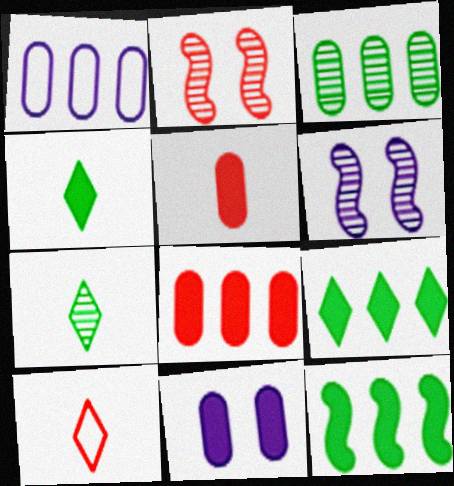[[1, 2, 4], 
[1, 3, 8], 
[2, 8, 10]]